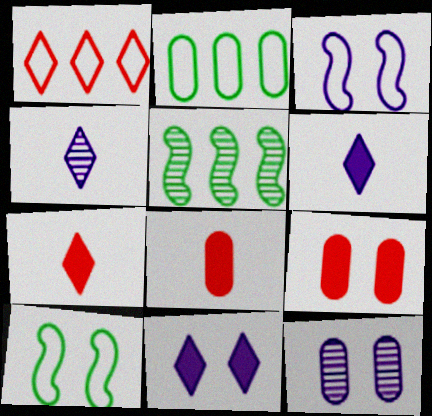[[2, 8, 12], 
[3, 11, 12]]